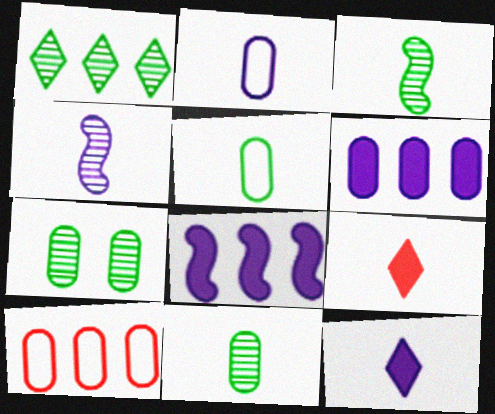[[1, 3, 7], 
[1, 8, 10], 
[2, 3, 9], 
[2, 4, 12], 
[4, 5, 9]]